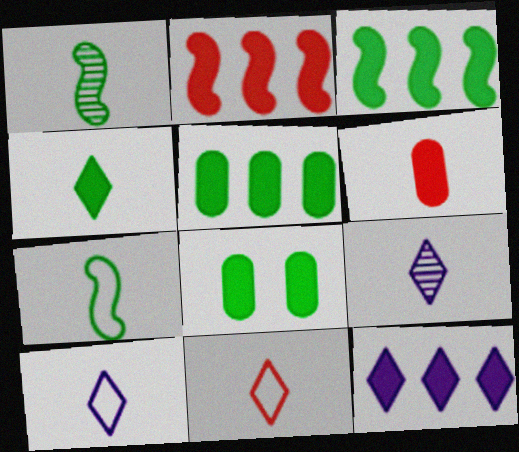[[1, 6, 10], 
[2, 5, 12], 
[3, 4, 8], 
[4, 9, 11], 
[6, 7, 9]]